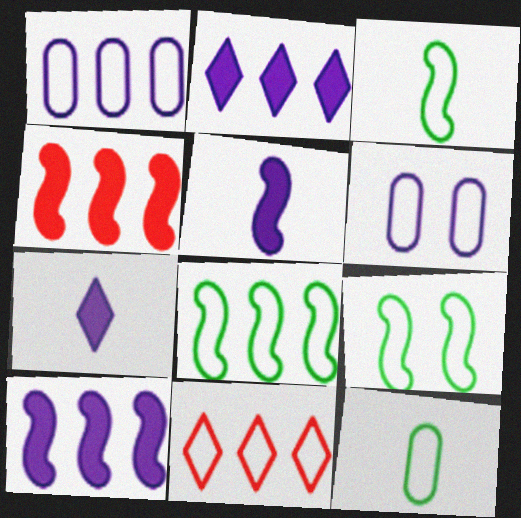[[1, 8, 11], 
[3, 6, 11], 
[3, 8, 9]]